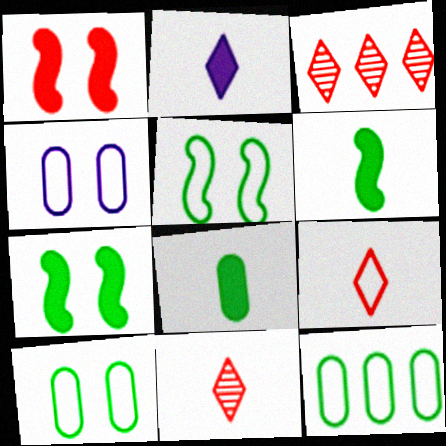[[3, 4, 6]]